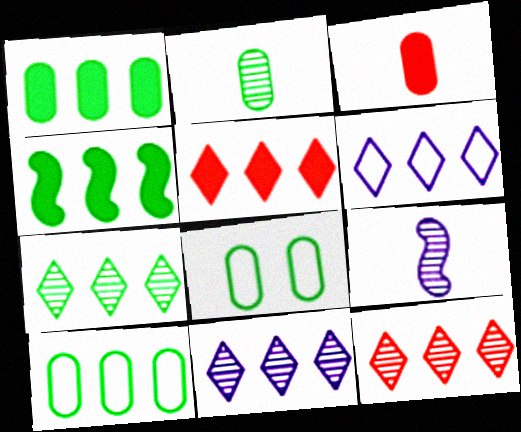[[1, 2, 8], 
[4, 7, 10], 
[5, 6, 7], 
[5, 8, 9], 
[7, 11, 12]]